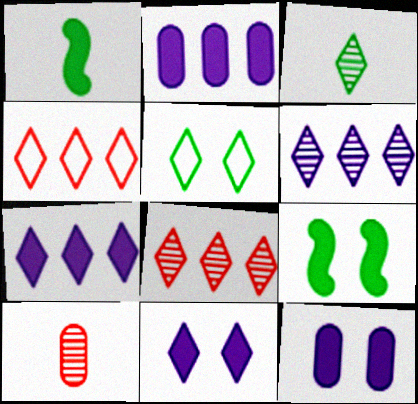[[3, 4, 11]]